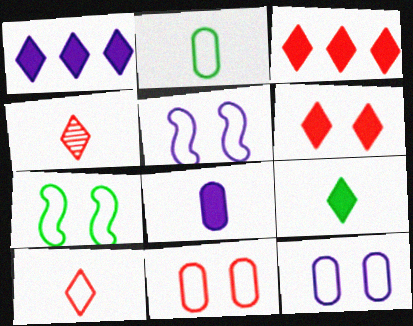[[1, 6, 9]]